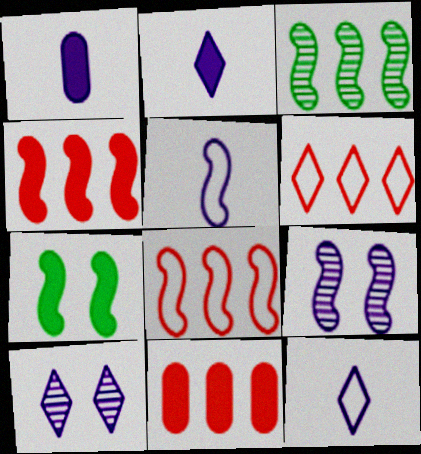[[2, 7, 11]]